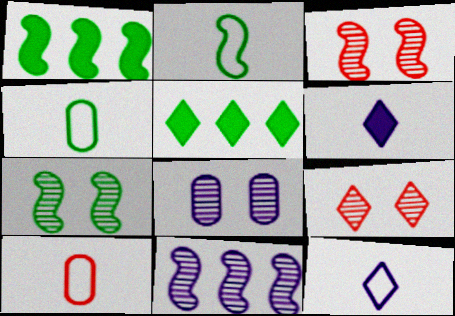[[1, 2, 7], 
[2, 10, 12], 
[4, 5, 7], 
[5, 9, 12], 
[7, 8, 9]]